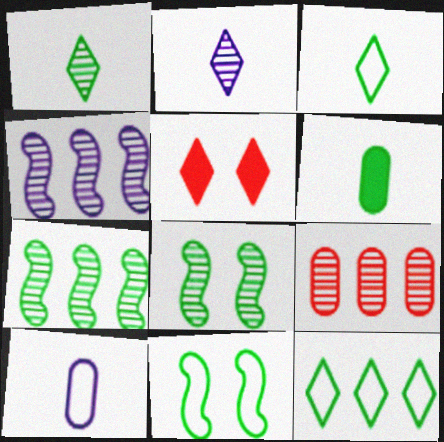[[2, 5, 12], 
[2, 8, 9], 
[5, 7, 10], 
[6, 8, 12]]